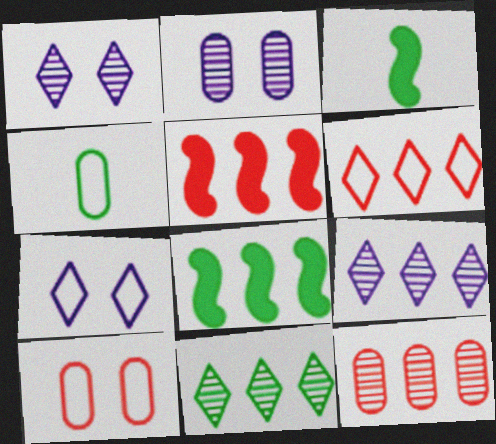[[1, 4, 5], 
[2, 3, 6], 
[3, 7, 12], 
[3, 9, 10], 
[5, 6, 12]]